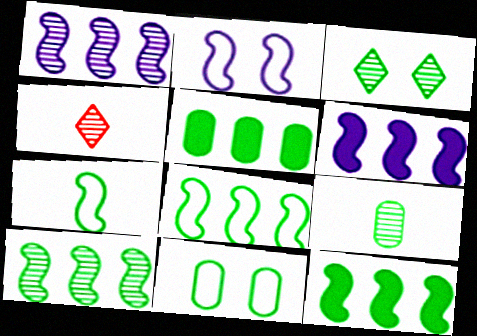[[2, 4, 5], 
[3, 5, 7], 
[3, 9, 10], 
[4, 6, 11], 
[5, 9, 11], 
[8, 10, 12]]